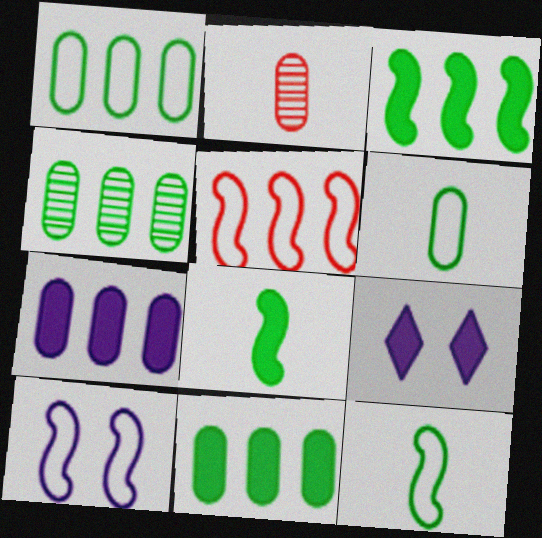[[1, 4, 11], 
[5, 10, 12]]